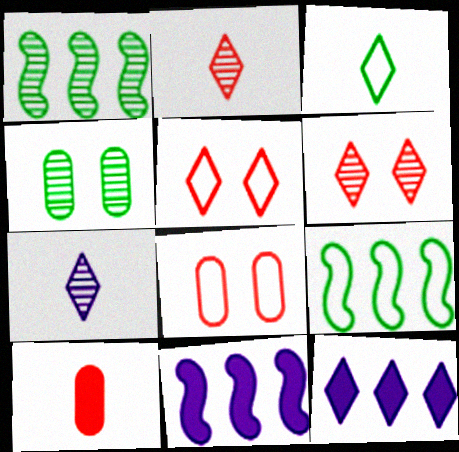[[3, 6, 12]]